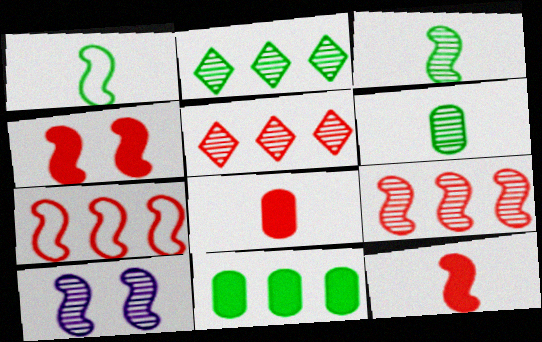[[3, 9, 10], 
[5, 6, 10]]